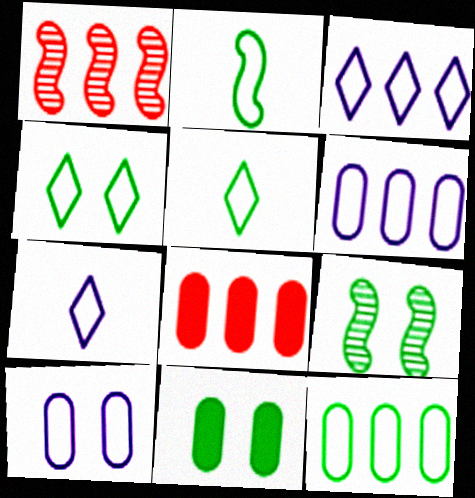[[1, 7, 11], 
[2, 4, 12], 
[4, 9, 11], 
[7, 8, 9]]